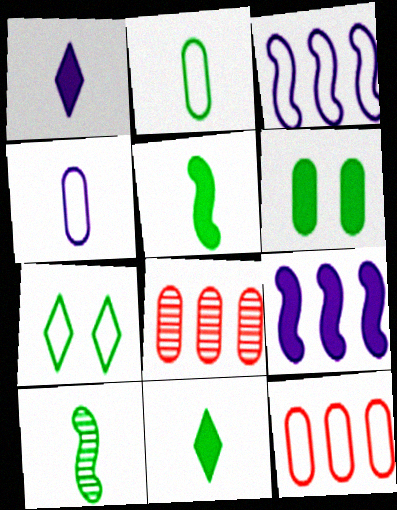[[2, 10, 11], 
[4, 6, 8]]